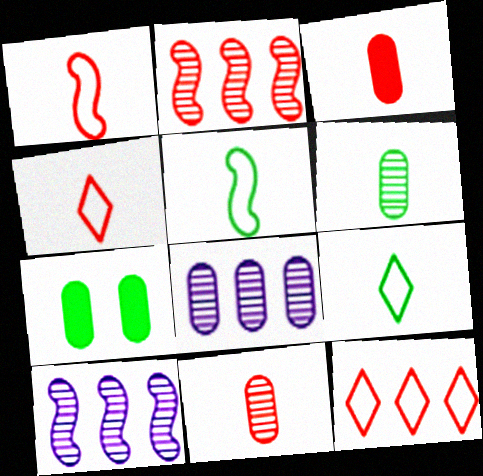[[4, 7, 10]]